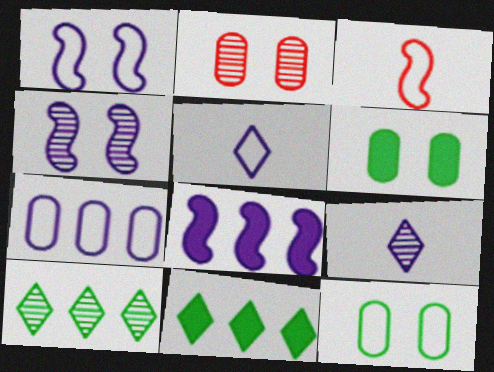[[1, 5, 7]]